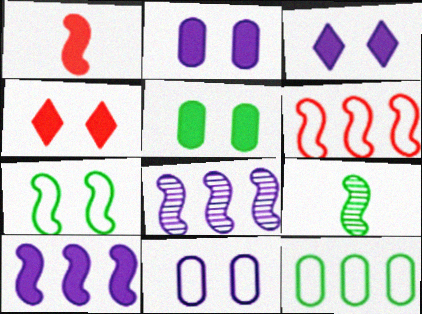[[1, 7, 8]]